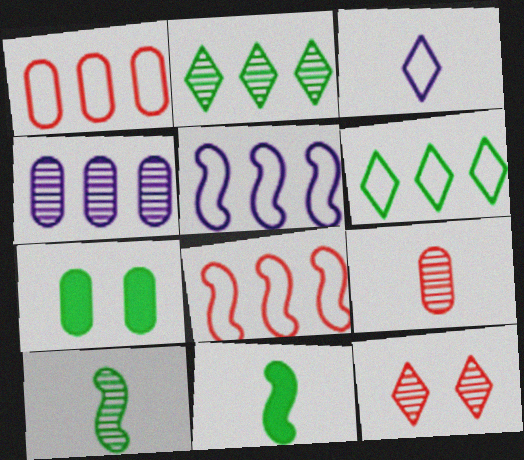[[1, 5, 6], 
[3, 9, 11], 
[4, 10, 12], 
[6, 7, 10]]